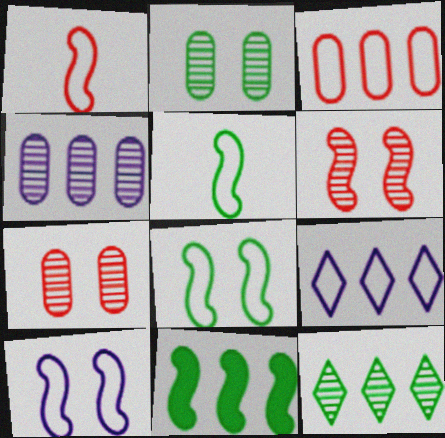[]